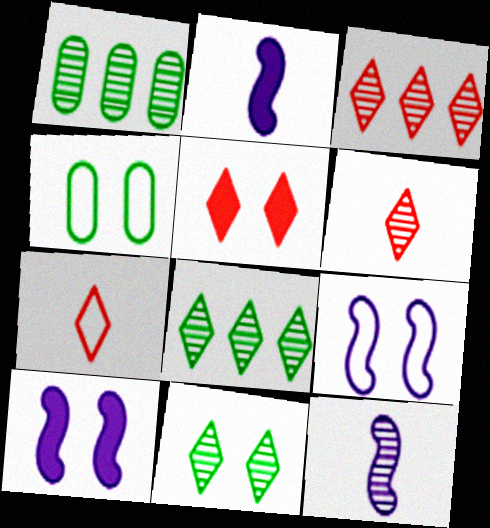[[1, 7, 10], 
[2, 3, 4], 
[3, 5, 7]]